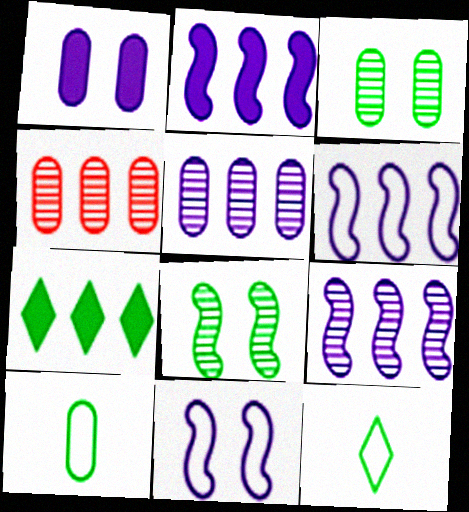[[1, 4, 10], 
[2, 6, 9], 
[4, 6, 7], 
[7, 8, 10]]